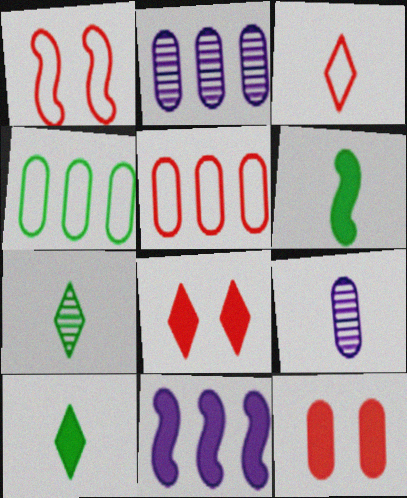[[1, 2, 10], 
[1, 3, 5], 
[3, 6, 9], 
[4, 9, 12], 
[10, 11, 12]]